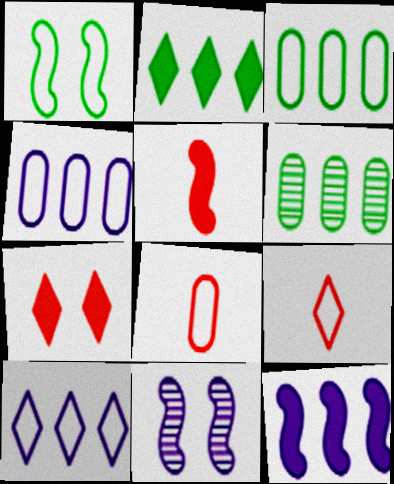[[1, 4, 9], 
[1, 8, 10], 
[2, 8, 11]]